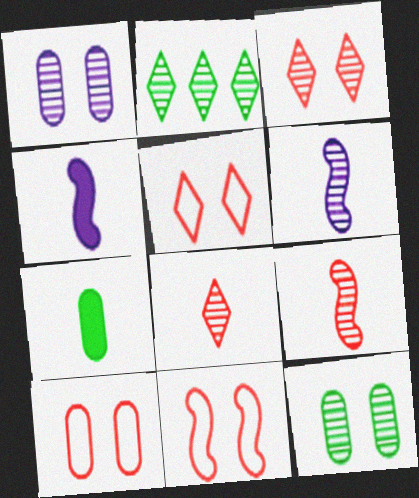[[1, 2, 9], 
[2, 4, 10], 
[5, 10, 11]]